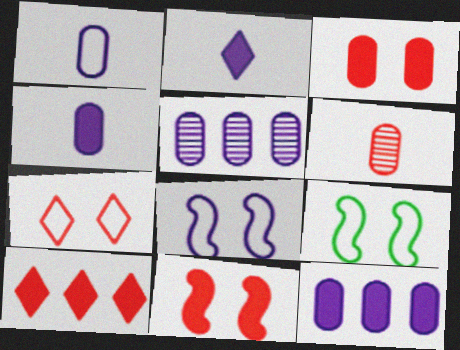[[2, 5, 8]]